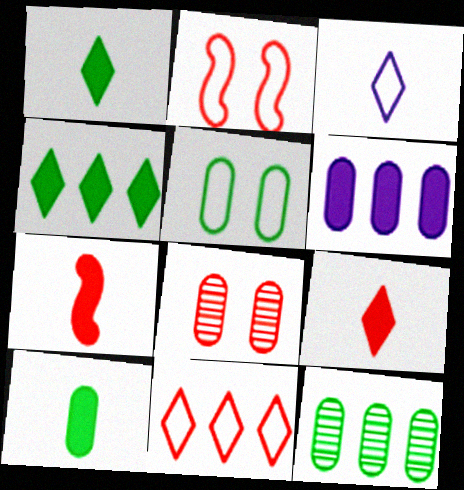[[5, 10, 12], 
[7, 8, 11]]